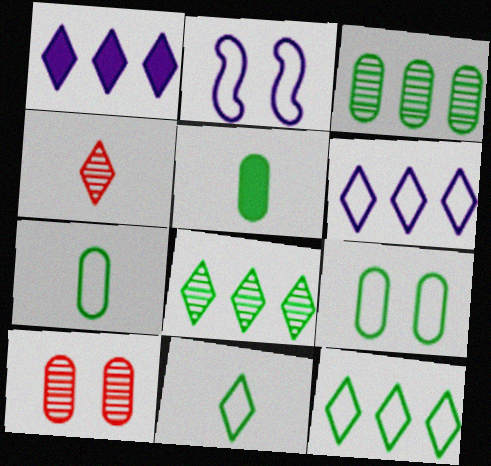[[3, 5, 9]]